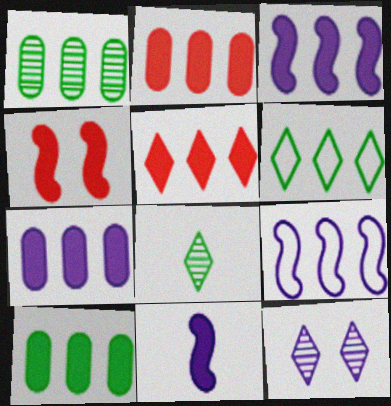[[1, 5, 9], 
[2, 7, 10], 
[3, 5, 10]]